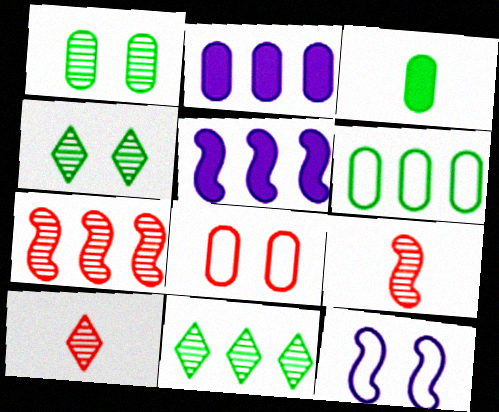[[1, 3, 6]]